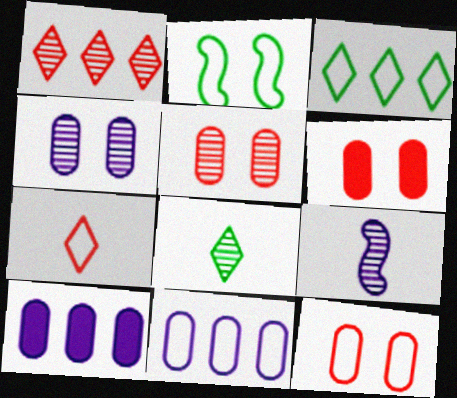[[2, 7, 11], 
[3, 6, 9], 
[5, 6, 12]]